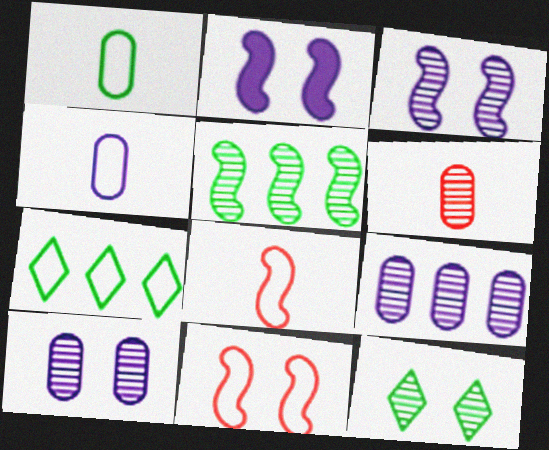[[2, 5, 8], 
[2, 6, 7], 
[4, 7, 11]]